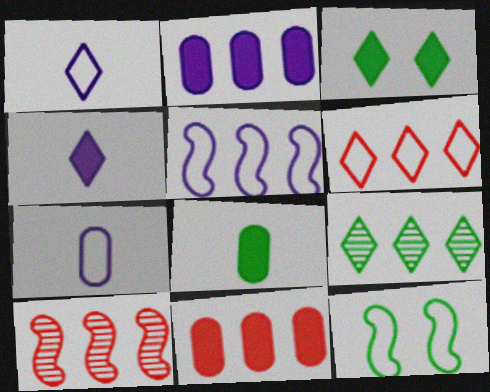[[3, 7, 10], 
[5, 9, 11], 
[6, 7, 12], 
[6, 10, 11], 
[8, 9, 12]]